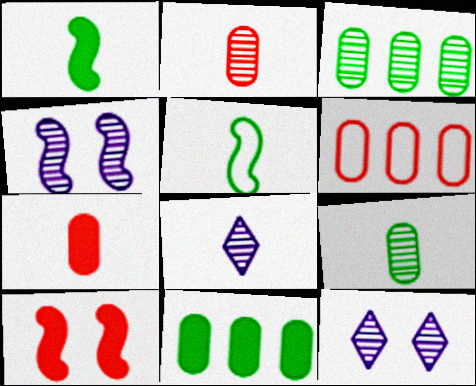[[1, 6, 12], 
[5, 7, 8]]